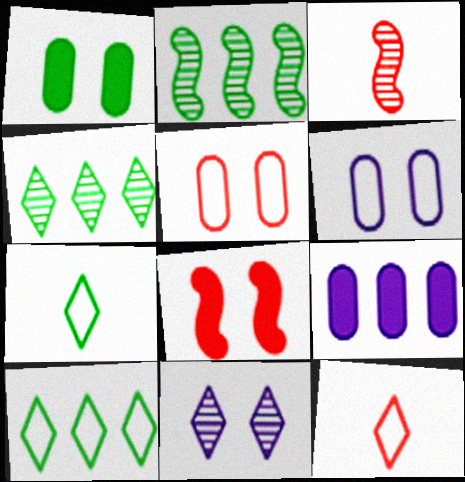[[1, 2, 7]]